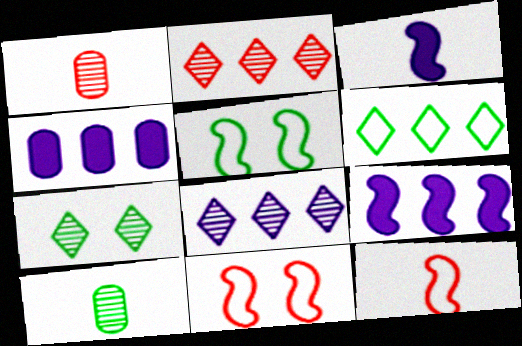[[4, 7, 12]]